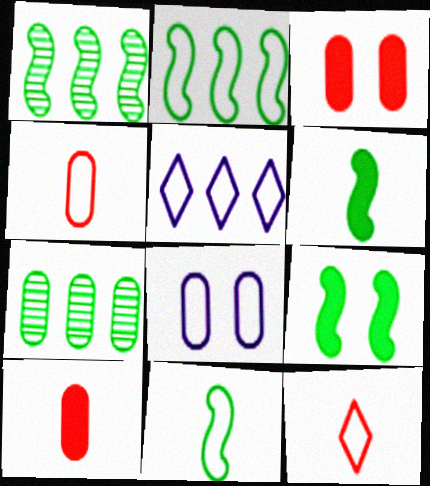[[1, 9, 11], 
[2, 8, 12], 
[7, 8, 10]]